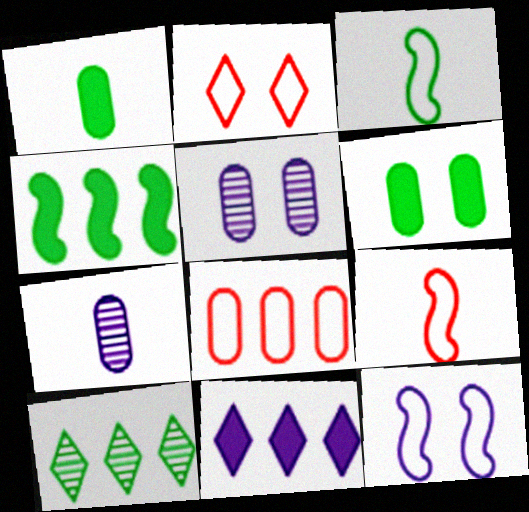[[1, 5, 8], 
[2, 4, 7], 
[2, 8, 9], 
[3, 6, 10], 
[6, 7, 8], 
[7, 11, 12]]